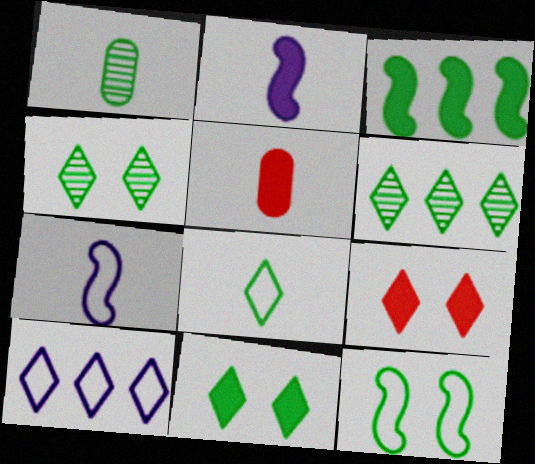[[6, 8, 11]]